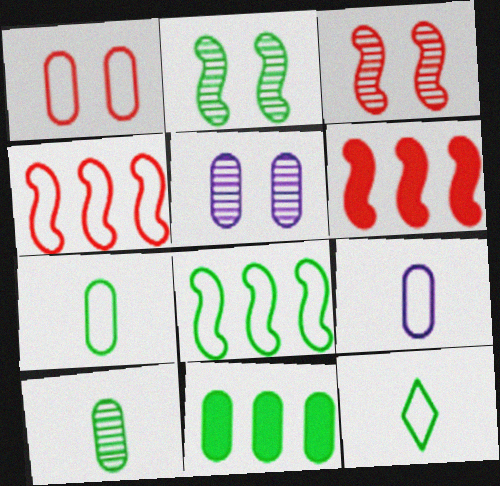[[2, 11, 12], 
[5, 6, 12]]